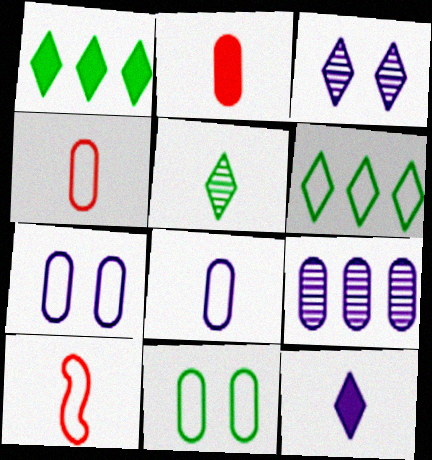[[2, 9, 11], 
[6, 7, 10]]